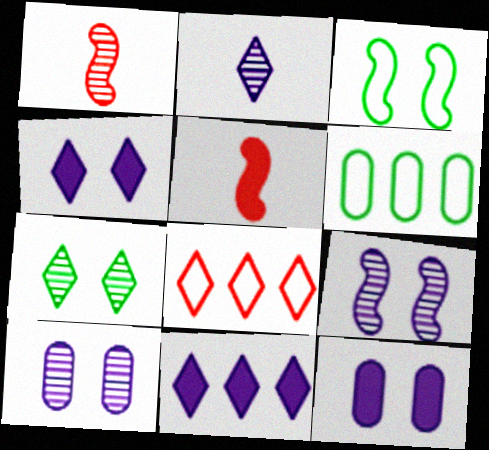[[1, 4, 6]]